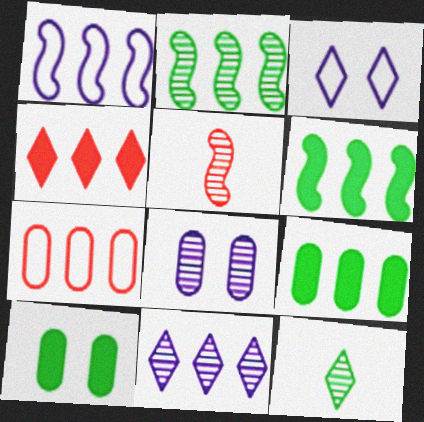[[3, 4, 12], 
[3, 5, 9], 
[6, 7, 11]]